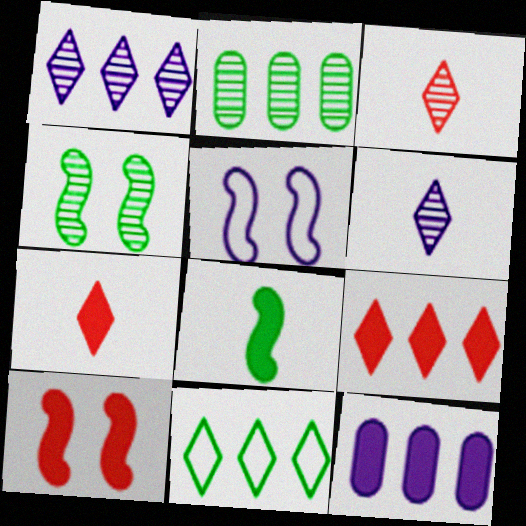[[1, 9, 11], 
[2, 5, 7], 
[4, 5, 10], 
[5, 6, 12]]